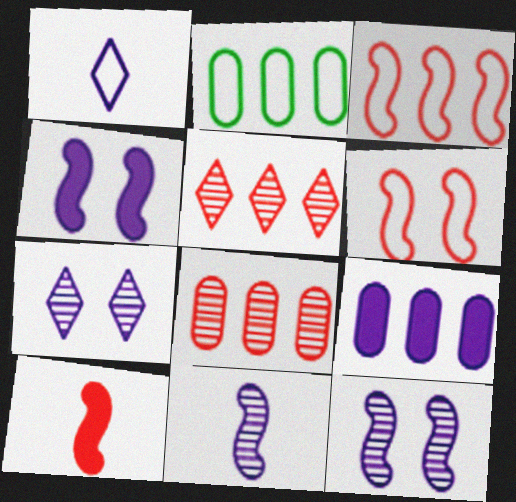[[1, 2, 6], 
[1, 9, 12], 
[2, 7, 10], 
[2, 8, 9]]